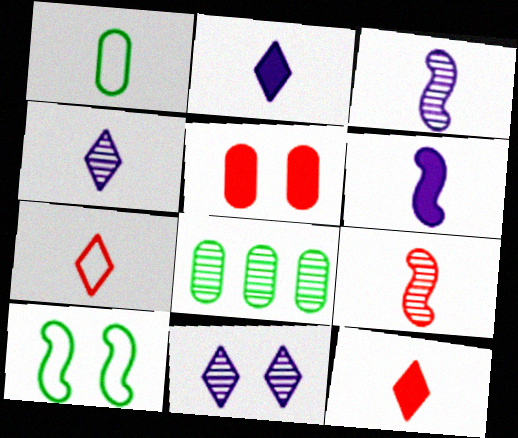[[1, 2, 9], 
[1, 3, 12], 
[5, 10, 11], 
[8, 9, 11]]